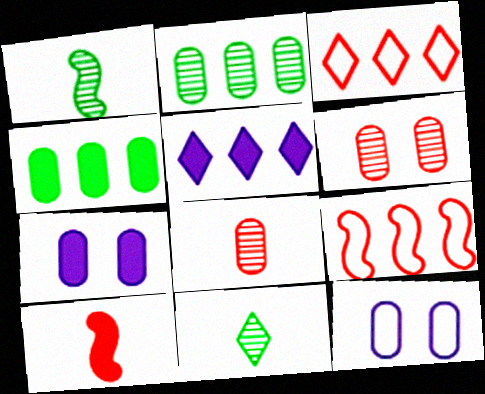[[1, 3, 7], 
[2, 5, 9], 
[3, 6, 10], 
[4, 8, 12], 
[7, 9, 11]]